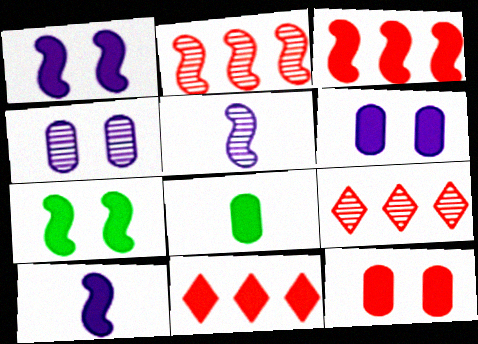[[1, 8, 11], 
[3, 7, 10]]